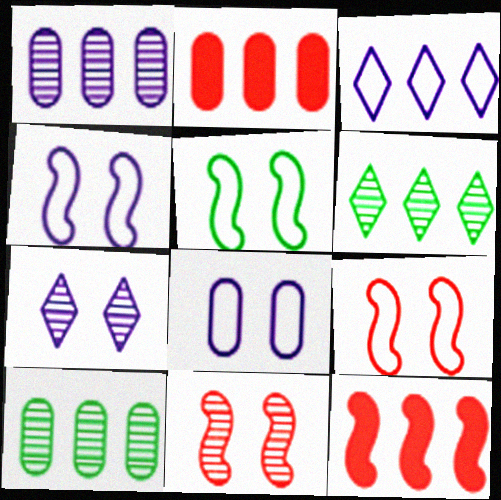[[3, 10, 12], 
[4, 5, 9]]